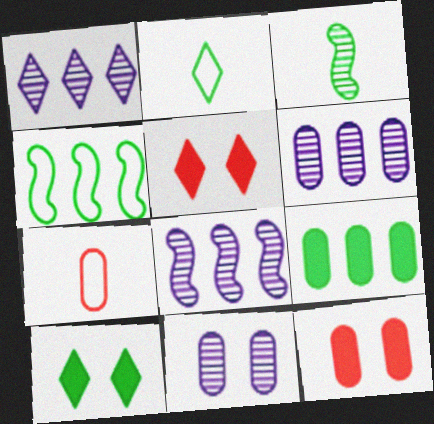[[1, 2, 5], 
[1, 6, 8], 
[2, 8, 12], 
[7, 8, 10], 
[7, 9, 11]]